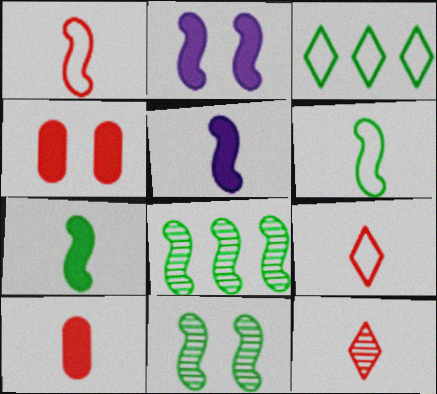[[1, 2, 8], 
[1, 10, 12]]